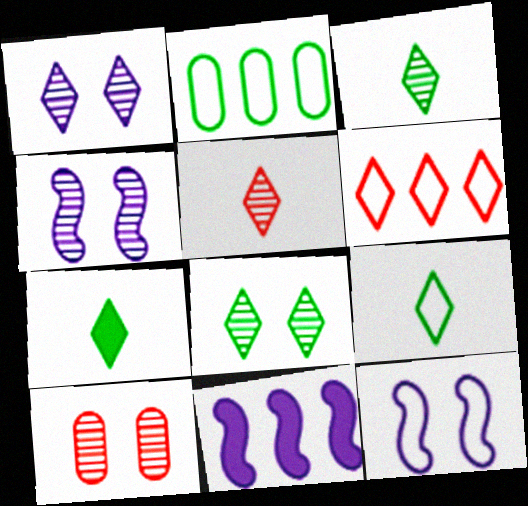[[1, 6, 7], 
[3, 7, 9], 
[4, 8, 10], 
[9, 10, 11]]